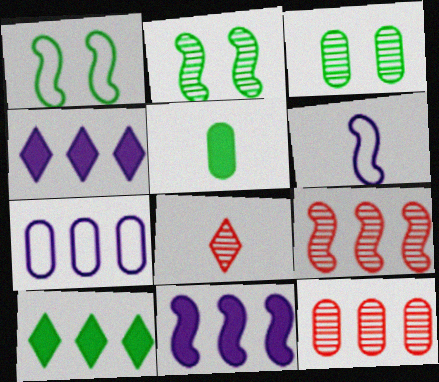[[5, 6, 8], 
[7, 9, 10]]